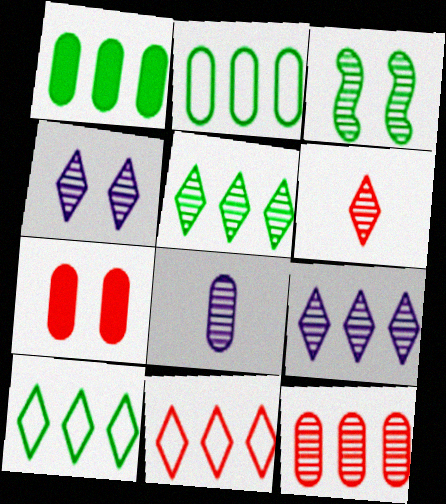[[2, 7, 8], 
[4, 5, 6]]